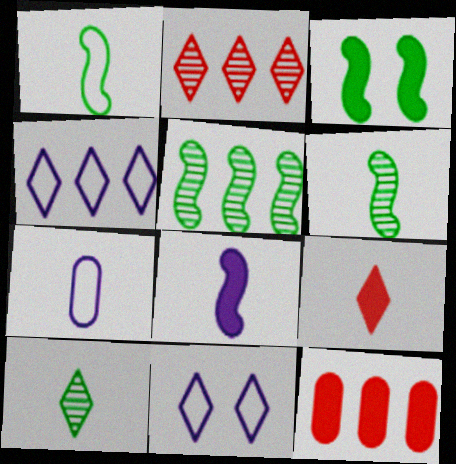[[1, 3, 5], 
[2, 3, 7], 
[4, 5, 12], 
[6, 7, 9], 
[6, 11, 12]]